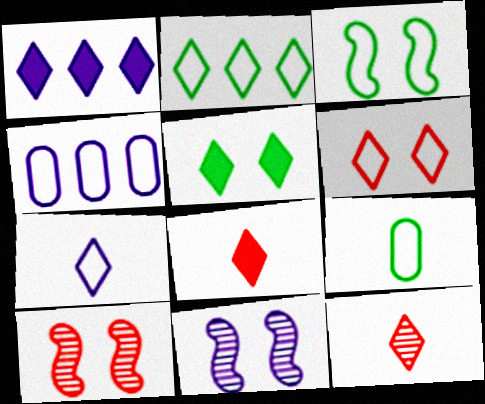[[1, 5, 8], 
[1, 9, 10], 
[2, 3, 9], 
[2, 6, 7]]